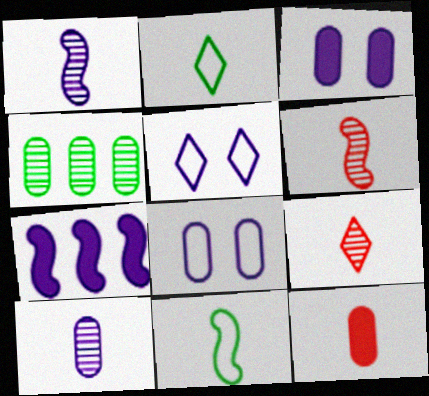[[1, 2, 12], 
[4, 8, 12], 
[5, 7, 10]]